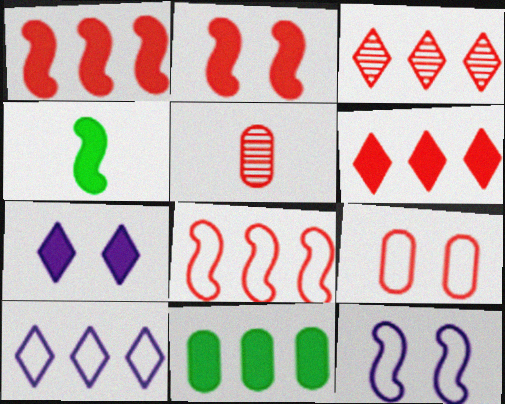[]